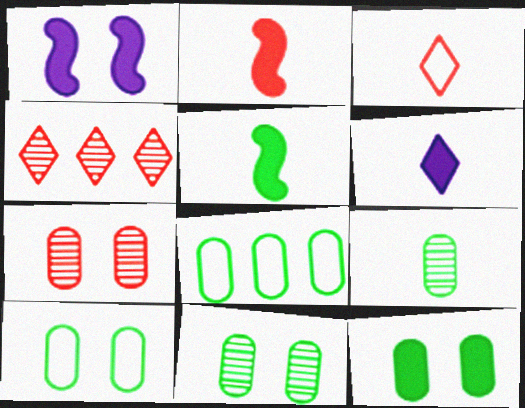[[8, 9, 12], 
[10, 11, 12]]